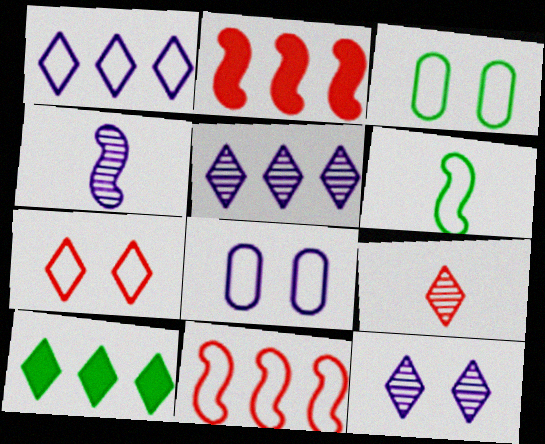[]